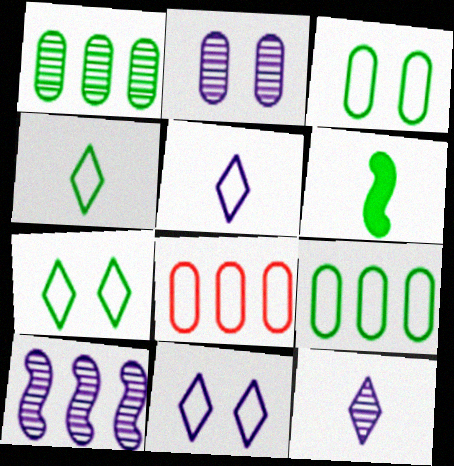[[1, 6, 7], 
[2, 10, 12]]